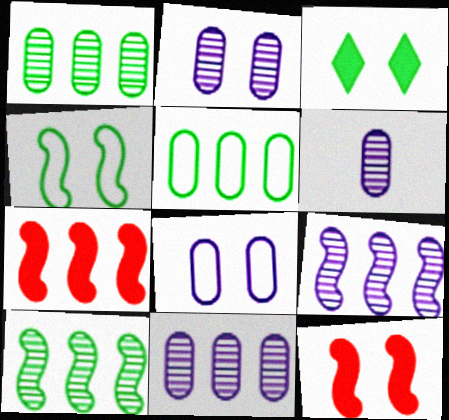[[2, 6, 11]]